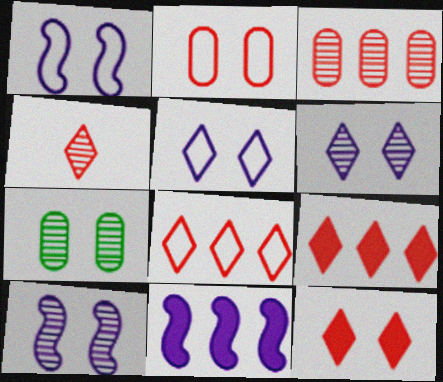[[1, 7, 12], 
[4, 8, 12]]